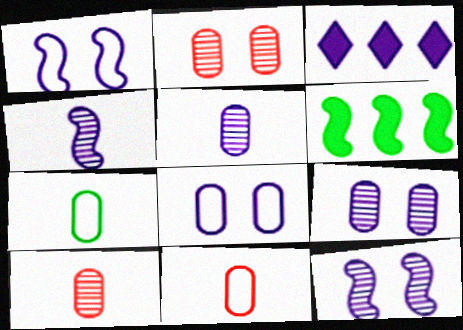[[1, 3, 5], 
[3, 4, 8]]